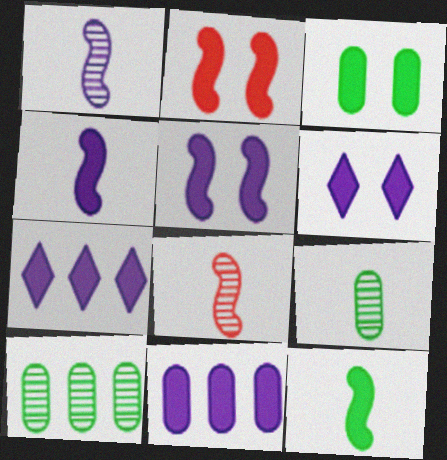[[2, 3, 6], 
[4, 6, 11]]